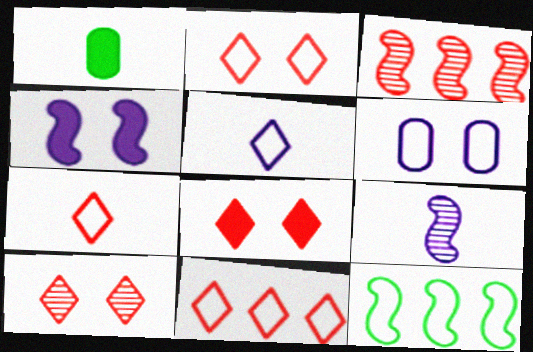[[1, 7, 9], 
[2, 7, 11], 
[2, 8, 10], 
[6, 7, 12]]